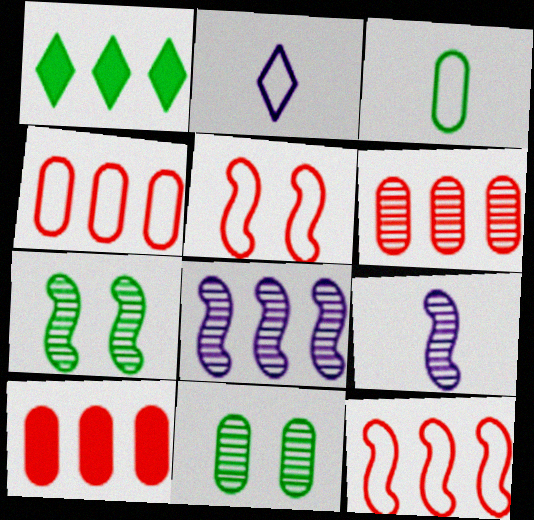[[1, 3, 7], 
[1, 4, 8], 
[2, 7, 10], 
[4, 6, 10]]